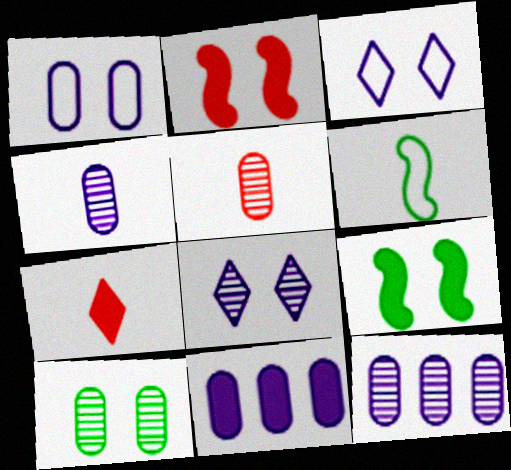[[1, 4, 11], 
[2, 3, 10], 
[4, 6, 7], 
[5, 10, 12], 
[7, 9, 11]]